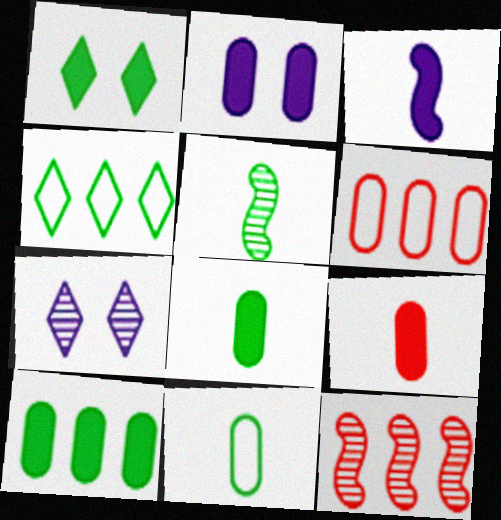[[2, 9, 10]]